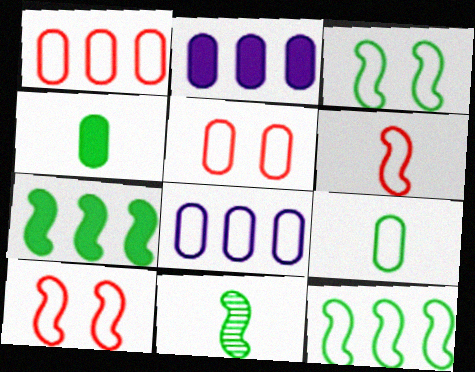[[3, 7, 11], 
[5, 8, 9]]